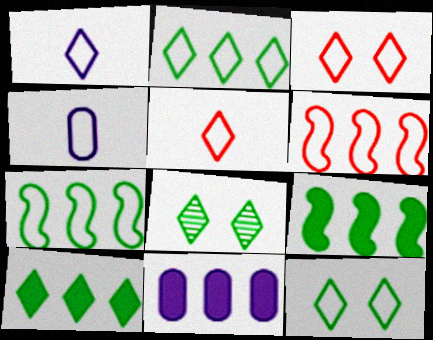[[1, 2, 3], 
[3, 4, 7], 
[4, 6, 12]]